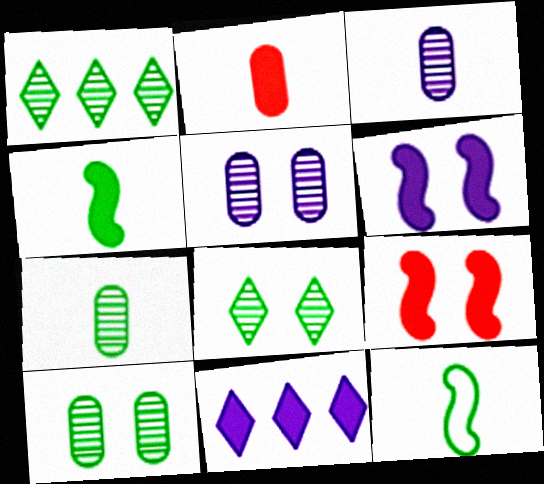[]